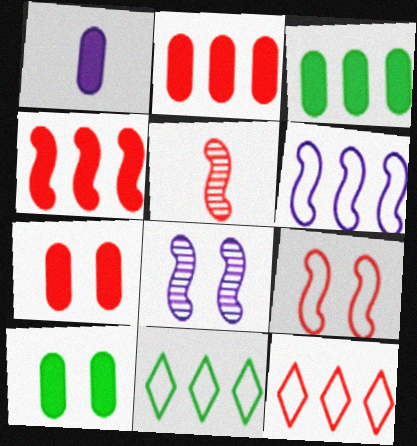[[1, 2, 10], 
[1, 3, 7], 
[4, 5, 9], 
[5, 7, 12]]